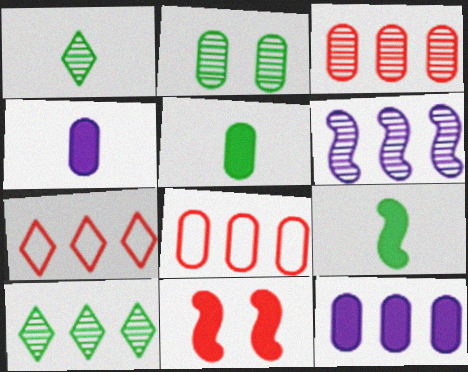[[2, 4, 8], 
[3, 6, 10]]